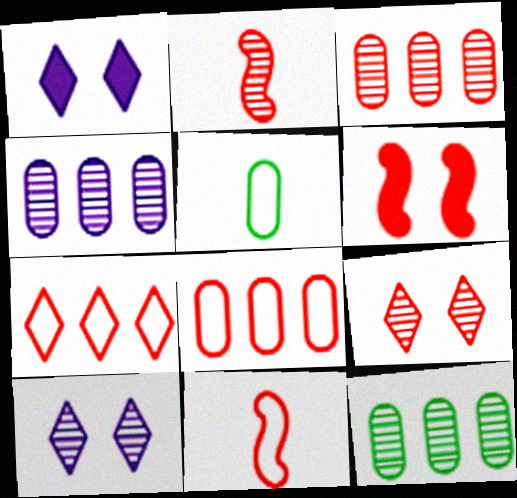[[1, 11, 12], 
[2, 3, 9], 
[2, 10, 12], 
[3, 4, 12]]